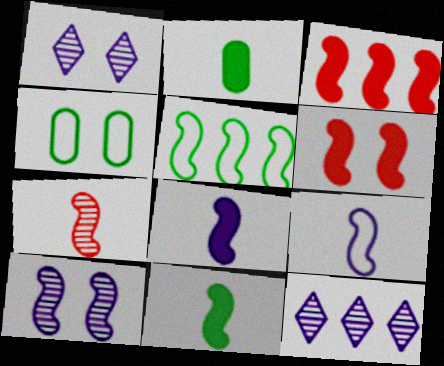[[1, 4, 6], 
[7, 9, 11]]